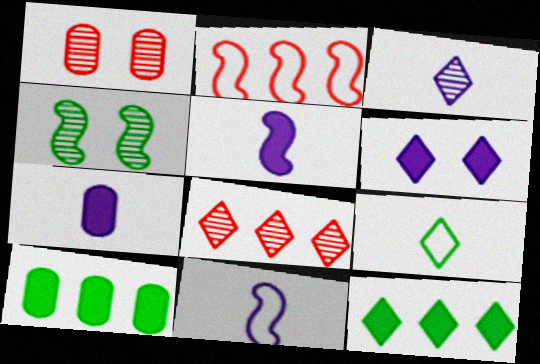[[1, 11, 12], 
[2, 4, 5], 
[3, 7, 11], 
[4, 9, 10], 
[6, 8, 9]]